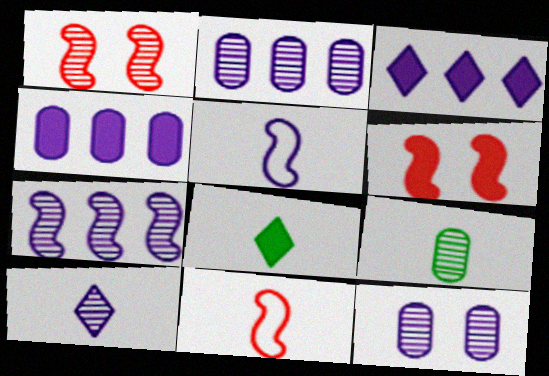[[3, 5, 12], 
[4, 6, 8], 
[7, 10, 12]]